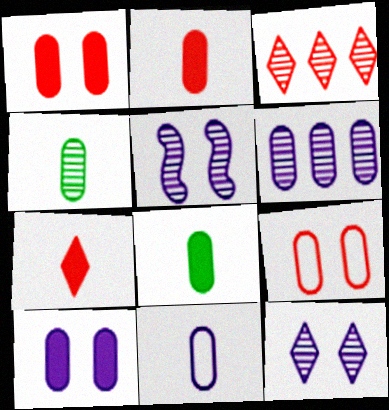[[2, 4, 11], 
[3, 4, 5], 
[6, 8, 9], 
[6, 10, 11]]